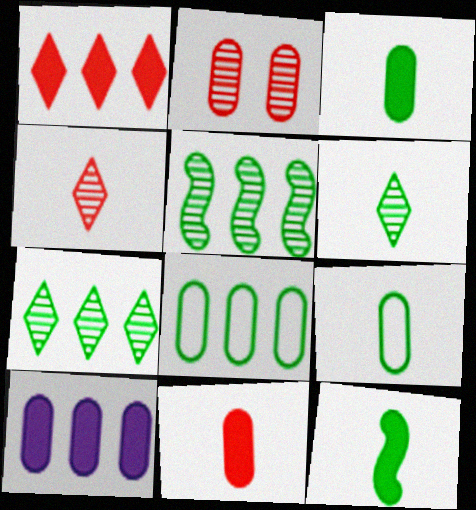[[2, 9, 10], 
[6, 9, 12]]